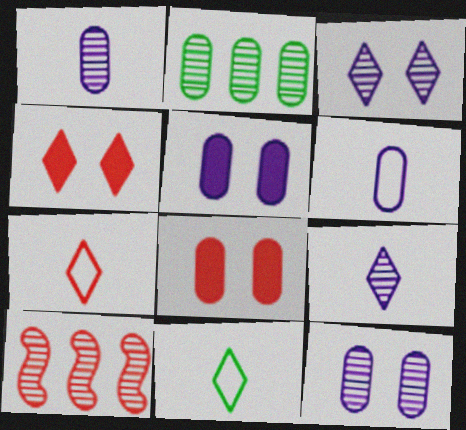[[2, 6, 8], 
[5, 10, 11], 
[7, 8, 10]]